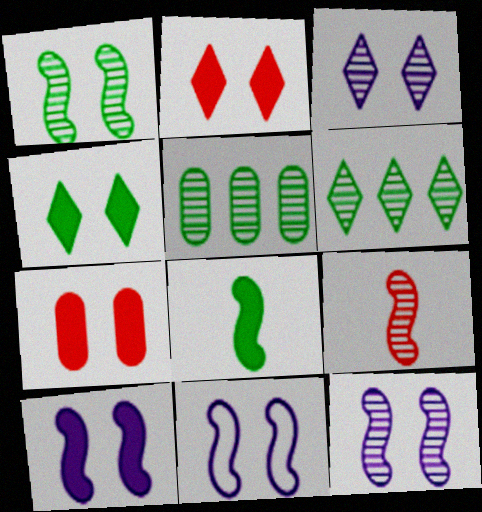[[3, 5, 9], 
[4, 7, 10], 
[10, 11, 12]]